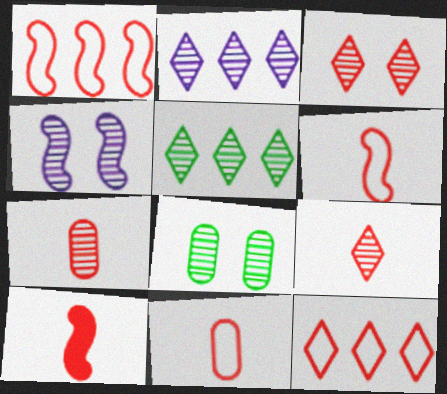[[3, 4, 8], 
[4, 5, 7], 
[9, 10, 11]]